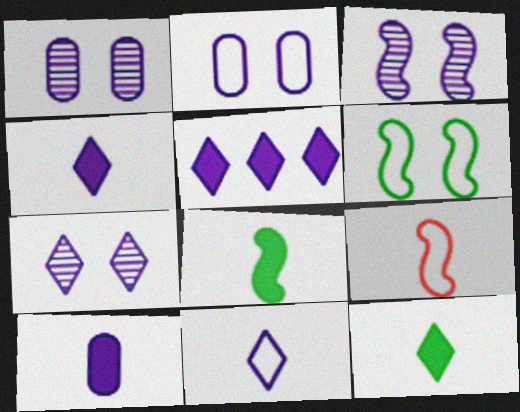[[1, 3, 7], 
[5, 7, 11]]